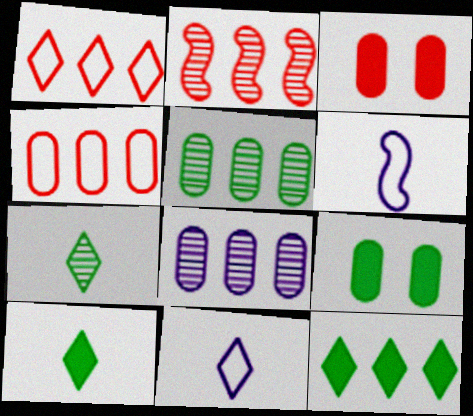[[2, 9, 11]]